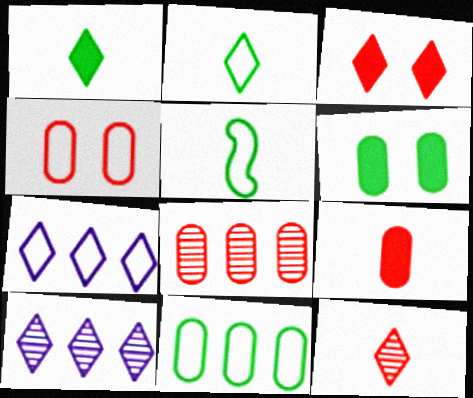[[2, 3, 10], 
[4, 5, 7], 
[4, 8, 9]]